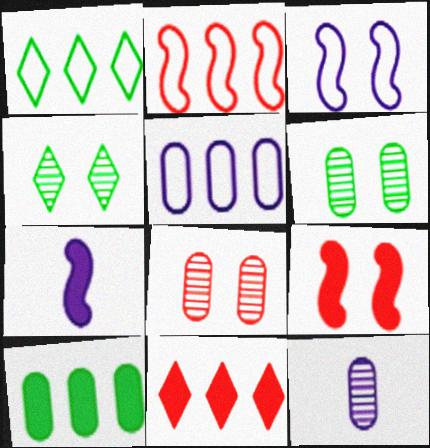[[1, 2, 5], 
[1, 7, 8], 
[1, 9, 12]]